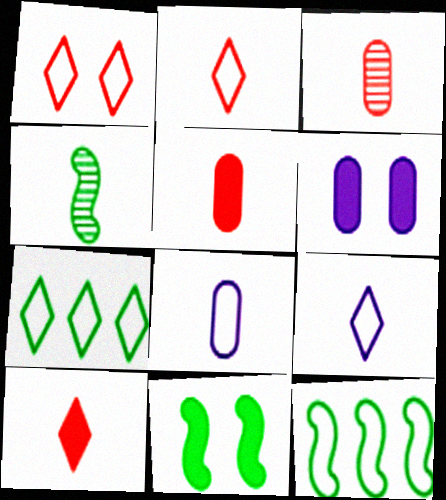[[1, 7, 9], 
[1, 8, 12], 
[4, 5, 9], 
[4, 8, 10], 
[4, 11, 12]]